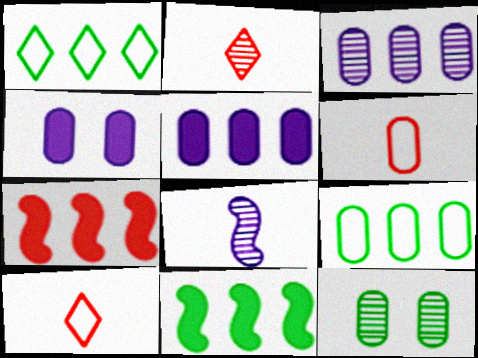[[1, 3, 7], 
[5, 6, 12]]